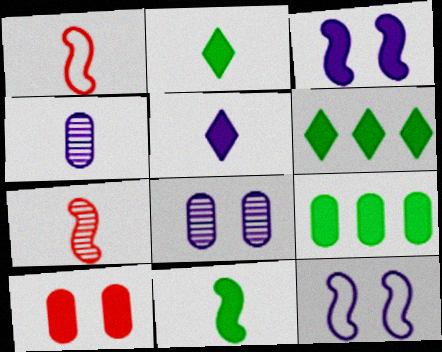[[1, 2, 4], 
[1, 6, 8]]